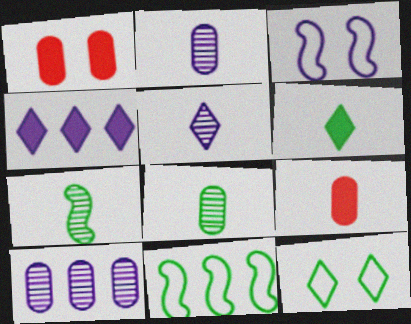[[1, 5, 11], 
[2, 3, 4]]